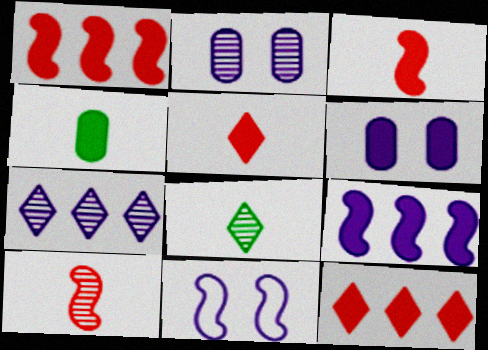[]